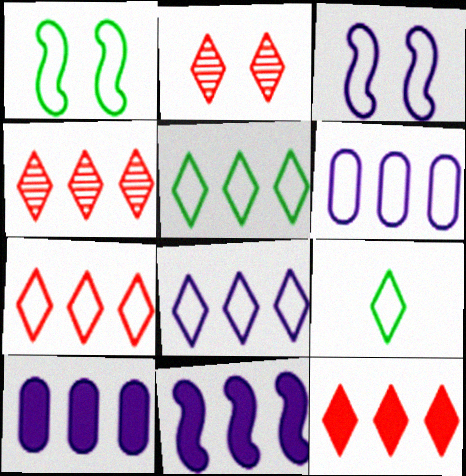[[4, 7, 12], 
[5, 7, 8]]